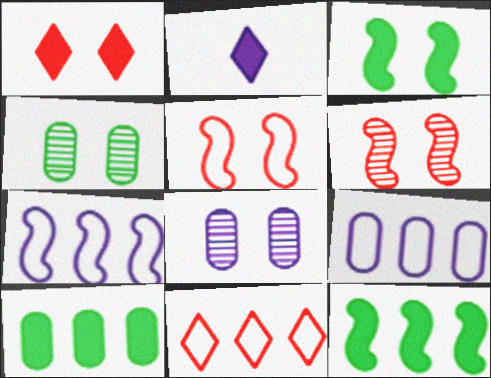[[2, 7, 8]]